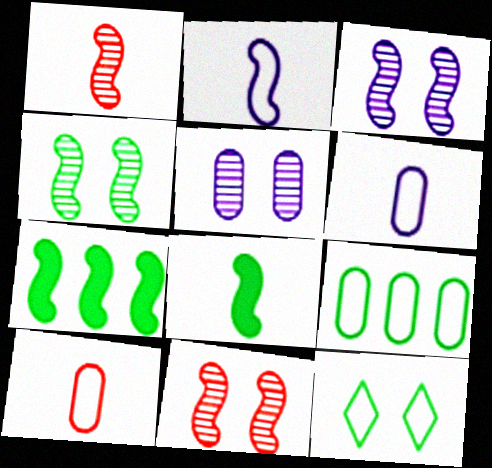[[1, 2, 8], 
[2, 7, 11], 
[3, 4, 11]]